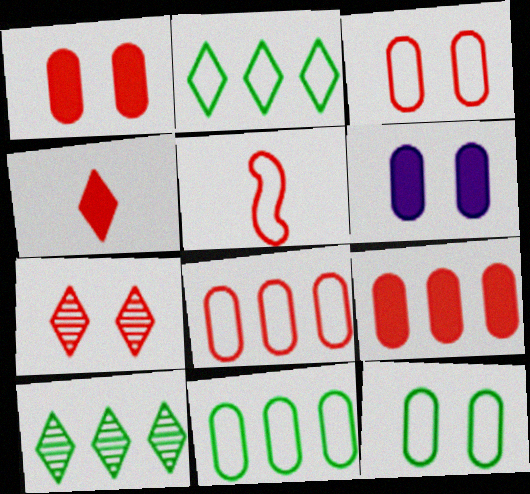[[5, 6, 10], 
[5, 7, 9]]